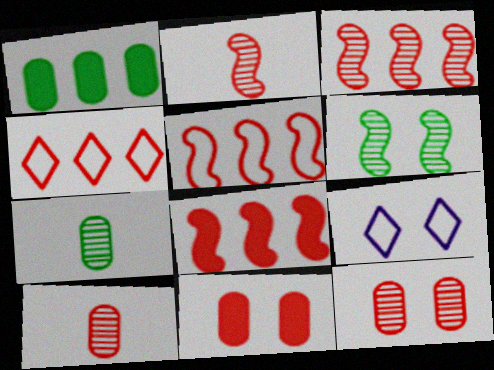[[1, 2, 9], 
[2, 4, 11], 
[3, 5, 8], 
[6, 9, 11], 
[7, 8, 9]]